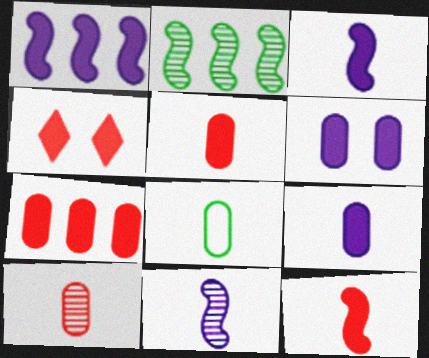[[4, 7, 12], 
[8, 9, 10]]